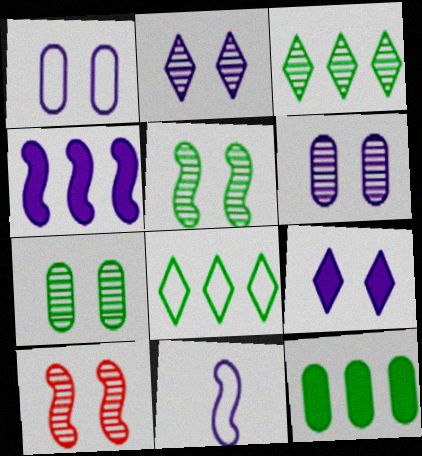[[2, 7, 10]]